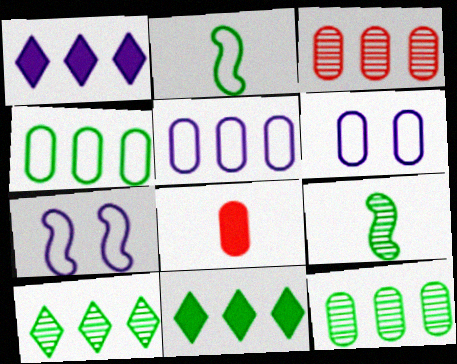[[6, 8, 12], 
[7, 8, 10]]